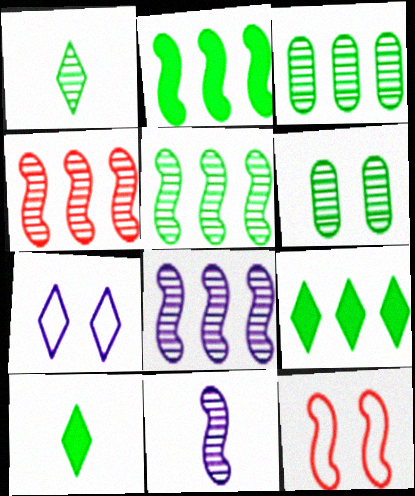[[1, 5, 6], 
[2, 11, 12], 
[4, 5, 8]]